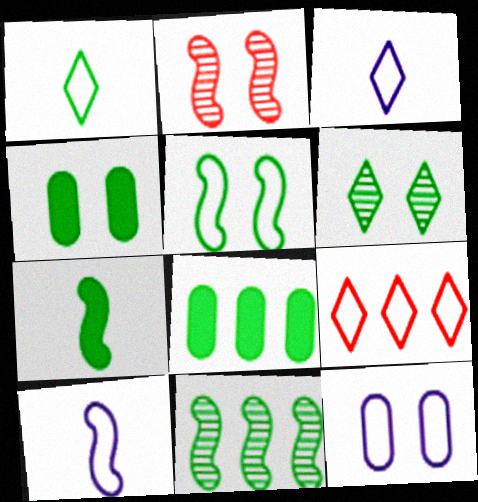[[1, 4, 11], 
[2, 3, 8], 
[4, 5, 6], 
[5, 7, 11]]